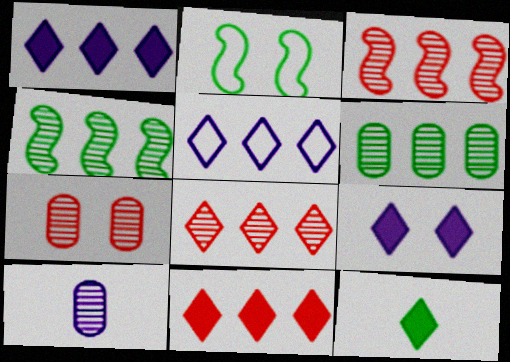[[2, 6, 12], 
[2, 7, 9], 
[2, 10, 11], 
[6, 7, 10], 
[9, 11, 12]]